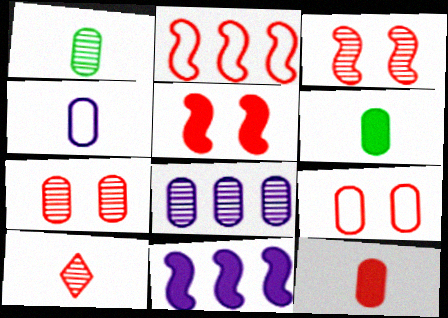[[1, 4, 12], 
[1, 7, 8], 
[6, 8, 9]]